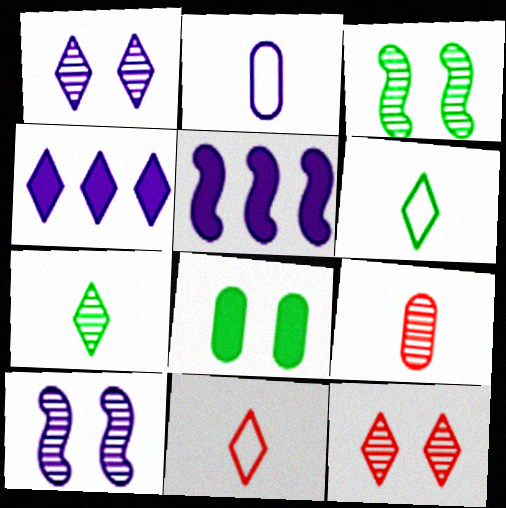[[1, 2, 5], 
[2, 4, 10], 
[4, 6, 12]]